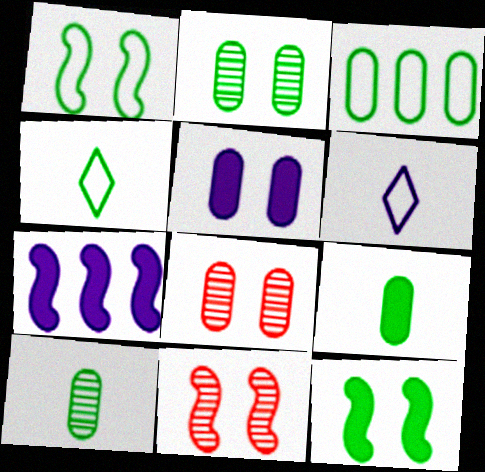[[1, 3, 4], 
[2, 3, 9], 
[4, 7, 8]]